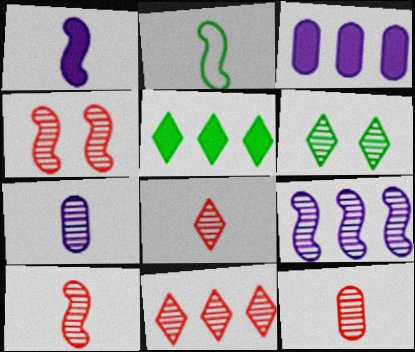[[1, 2, 10], 
[4, 11, 12], 
[6, 9, 12], 
[8, 10, 12]]